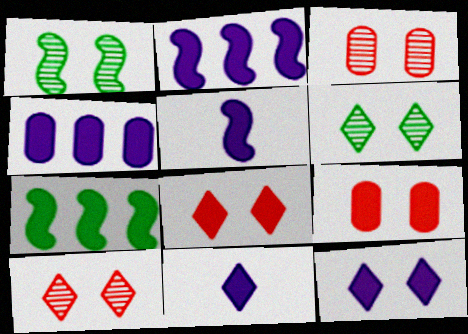[[4, 5, 12], 
[7, 9, 11]]